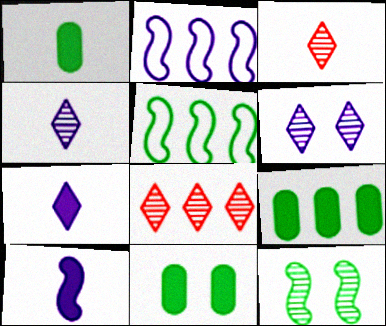[[1, 9, 11], 
[2, 3, 11], 
[2, 8, 9]]